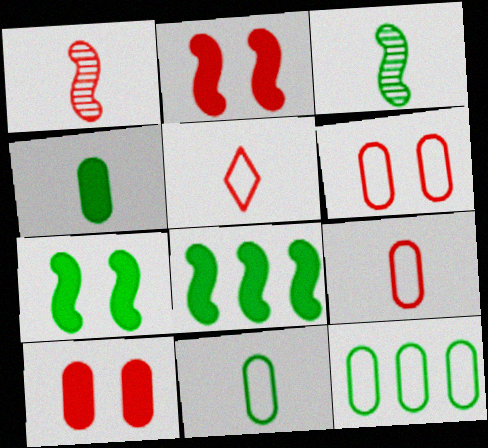[]